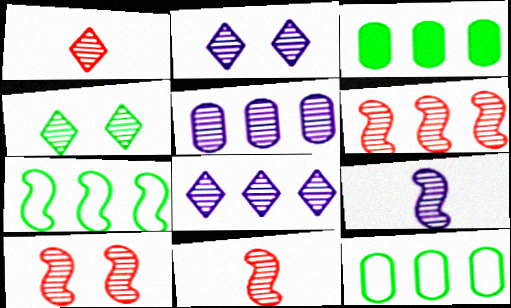[[1, 4, 8], 
[2, 5, 9], 
[4, 5, 11], 
[6, 10, 11]]